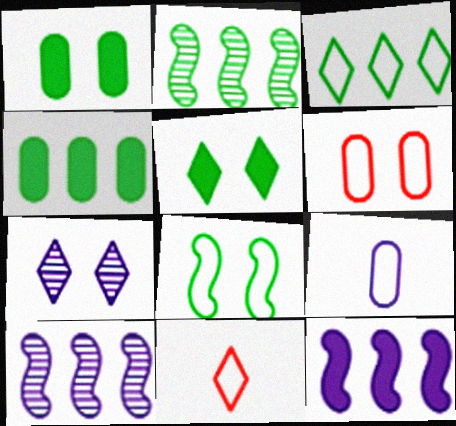[[1, 10, 11], 
[2, 3, 4], 
[7, 9, 12]]